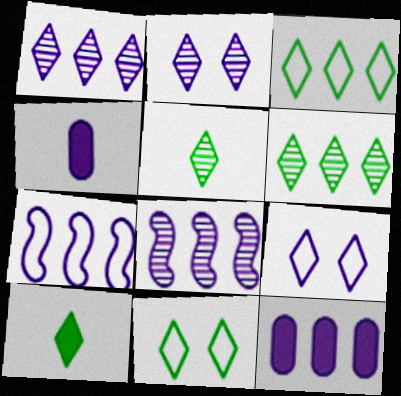[[1, 7, 12], 
[2, 4, 7], 
[4, 8, 9], 
[6, 10, 11]]